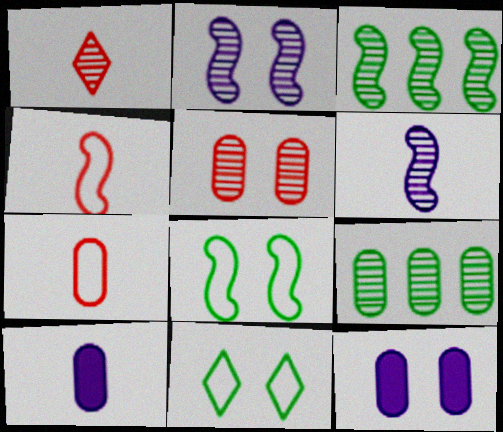[[1, 2, 9], 
[7, 9, 12]]